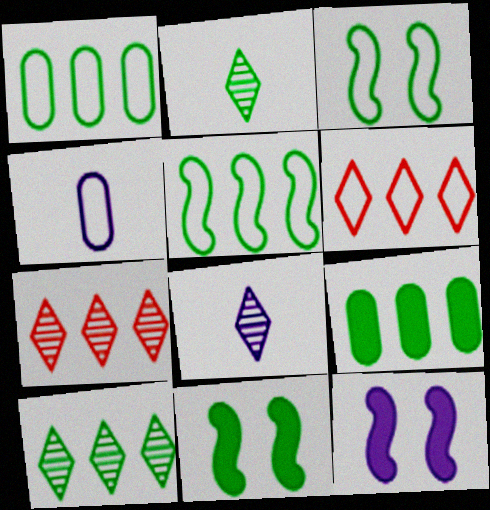[[1, 2, 11], 
[2, 3, 9], 
[3, 4, 6], 
[4, 7, 11], 
[5, 9, 10]]